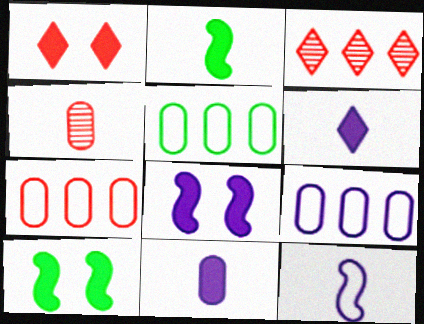[[5, 7, 9]]